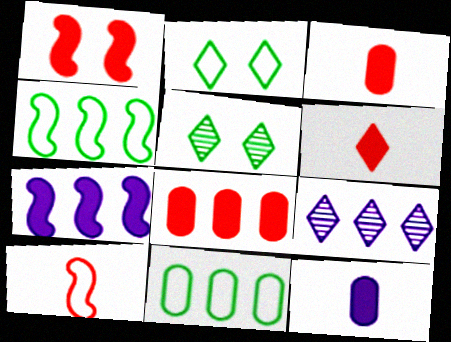[[1, 6, 8], 
[2, 6, 9], 
[4, 8, 9]]